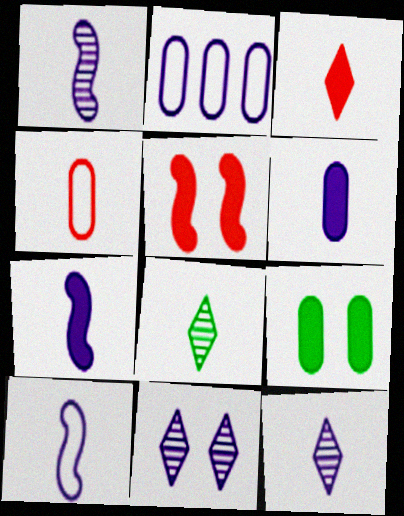[[1, 7, 10], 
[2, 5, 8], 
[2, 7, 11], 
[4, 7, 8], 
[6, 10, 12]]